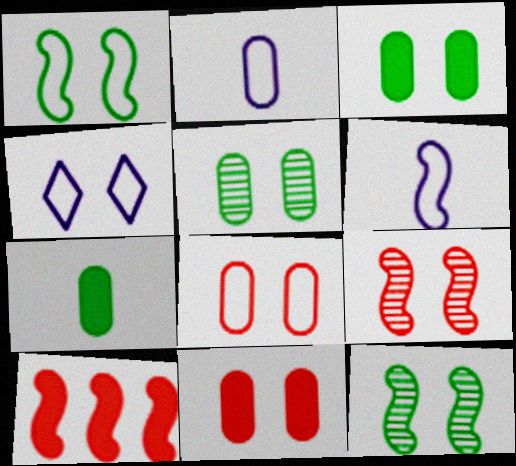[[1, 4, 8], 
[3, 4, 9], 
[4, 11, 12], 
[6, 10, 12]]